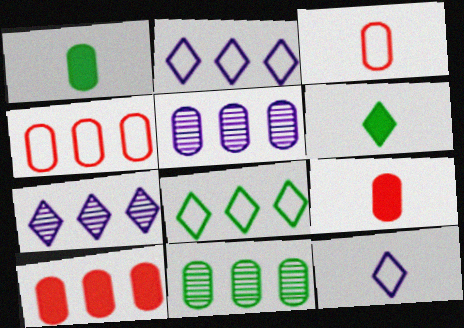[]